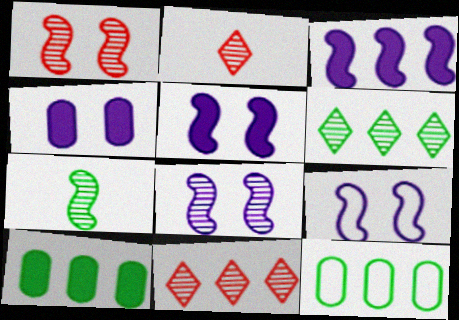[[2, 5, 12], 
[2, 9, 10], 
[3, 11, 12], 
[5, 8, 9]]